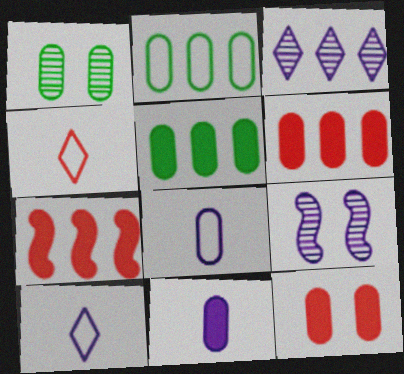[[1, 6, 8], 
[1, 7, 10], 
[2, 3, 7], 
[4, 5, 9], 
[5, 11, 12]]